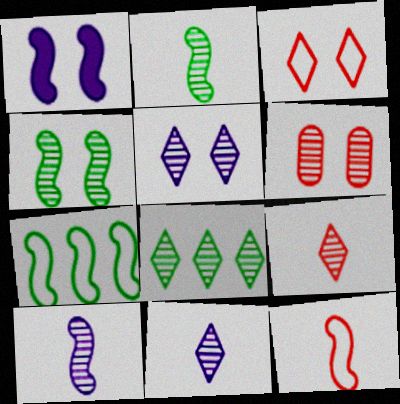[[4, 5, 6], 
[5, 8, 9], 
[6, 8, 10]]